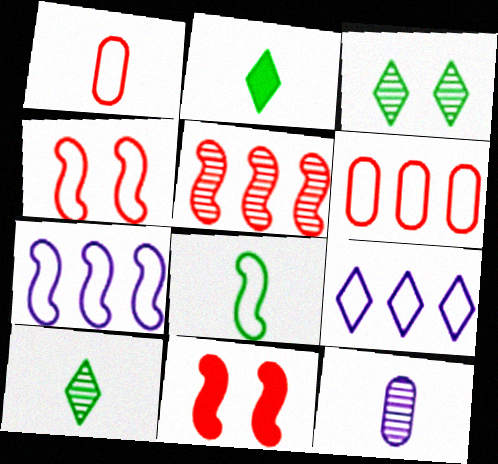[[3, 5, 12], 
[4, 7, 8]]